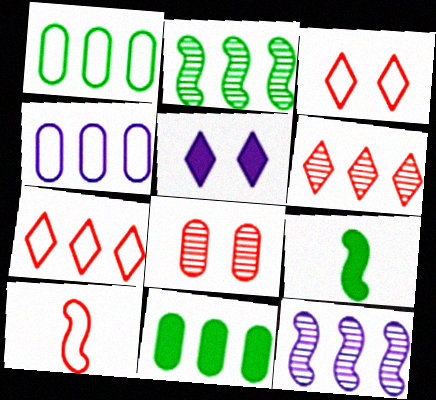[[7, 11, 12]]